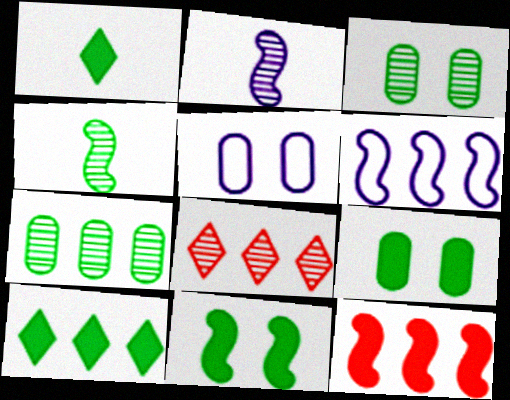[[2, 3, 8]]